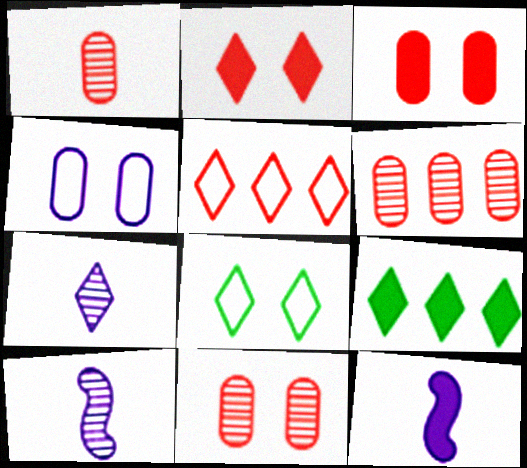[[1, 6, 11], 
[3, 9, 12], 
[6, 8, 12]]